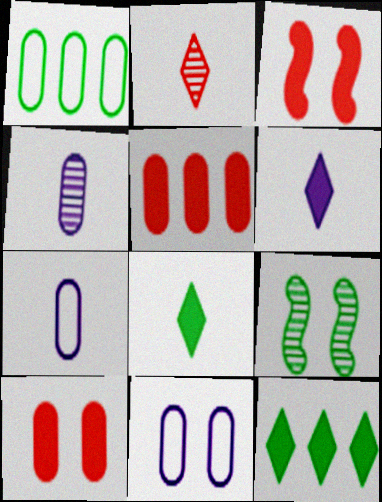[[1, 4, 10], 
[1, 8, 9]]